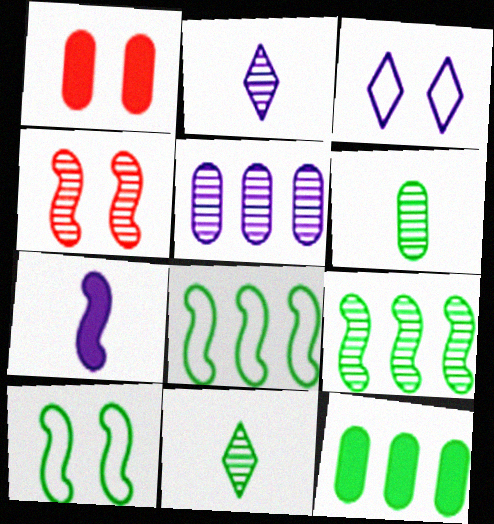[[1, 2, 8], 
[3, 5, 7], 
[4, 5, 11], 
[4, 7, 8], 
[10, 11, 12]]